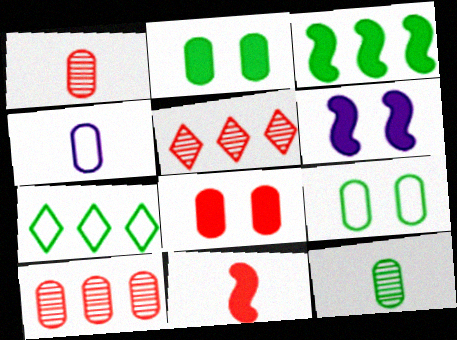[[1, 6, 7], 
[2, 4, 10], 
[3, 6, 11]]